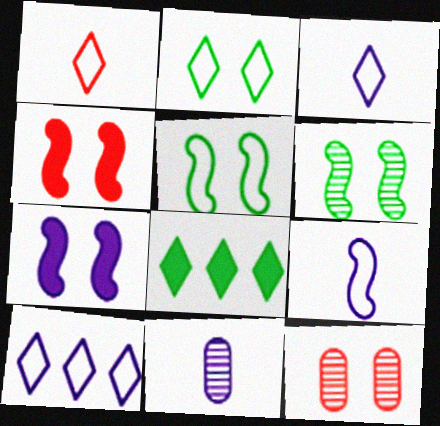[[1, 2, 10], 
[2, 7, 12], 
[7, 10, 11], 
[8, 9, 12]]